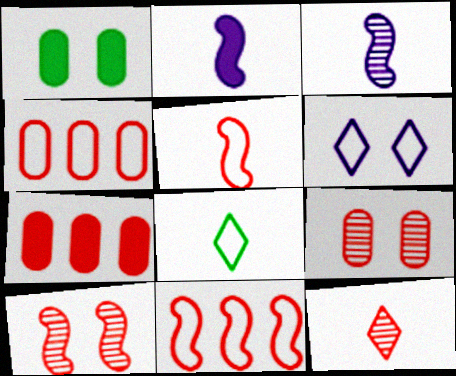[[1, 6, 10]]